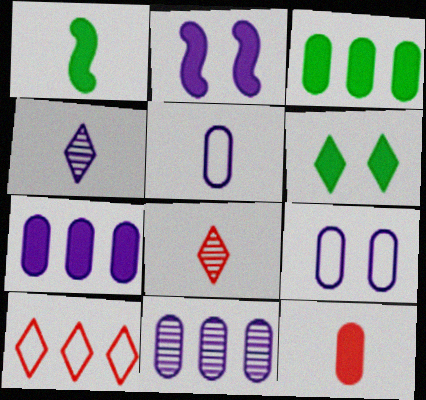[[1, 3, 6], 
[1, 5, 8], 
[4, 6, 10]]